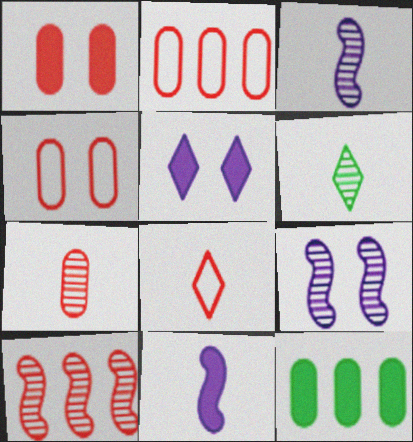[[1, 2, 7], 
[1, 8, 10], 
[3, 6, 7], 
[8, 9, 12]]